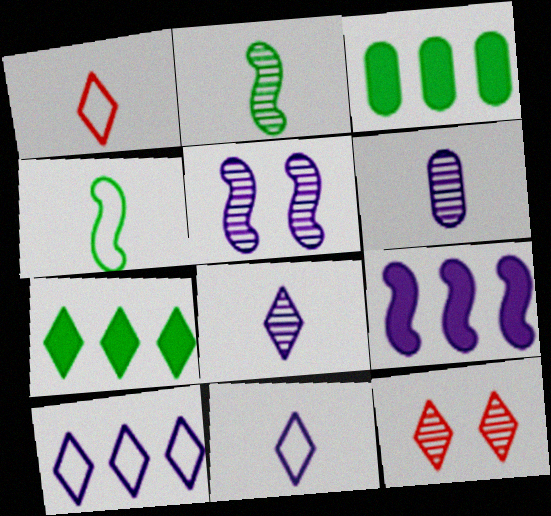[[1, 3, 5], 
[7, 11, 12]]